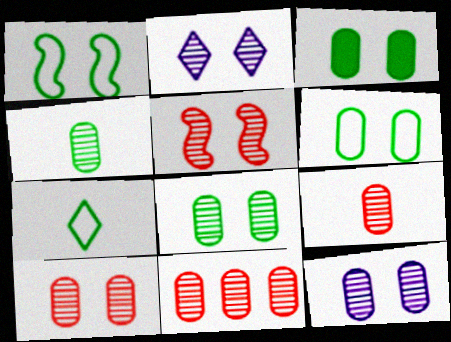[[2, 5, 8], 
[3, 6, 8], 
[4, 11, 12], 
[8, 10, 12], 
[9, 10, 11]]